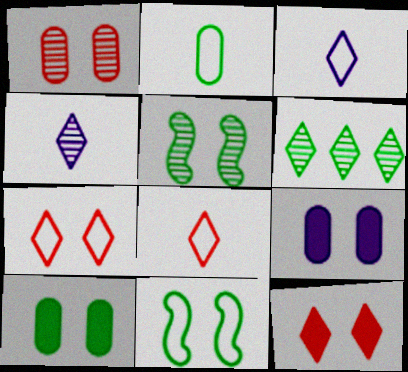[[3, 6, 12], 
[5, 7, 9]]